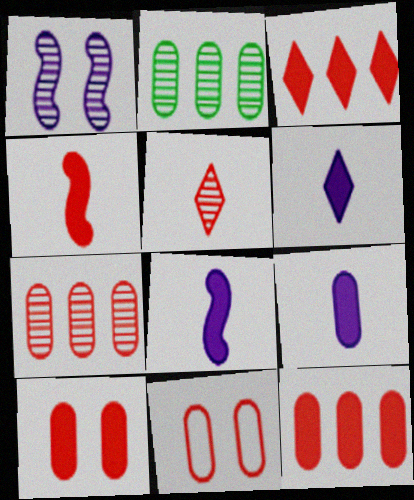[[1, 2, 5], 
[2, 9, 11], 
[3, 4, 10], 
[6, 8, 9]]